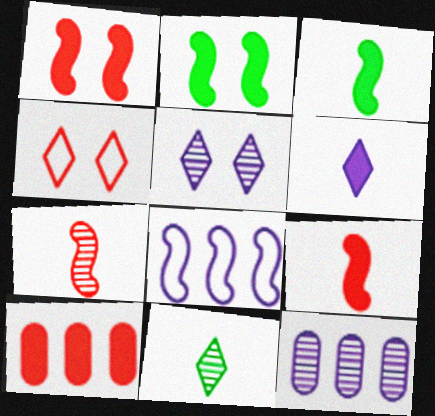[[2, 6, 10], 
[2, 7, 8], 
[3, 4, 12], 
[4, 7, 10]]